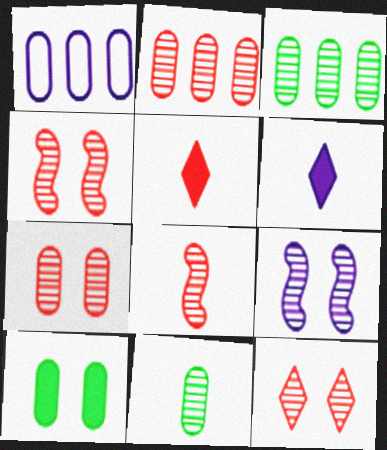[[1, 6, 9], 
[2, 8, 12], 
[4, 7, 12]]